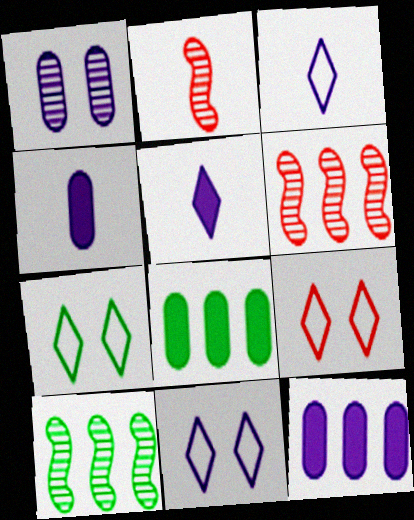[[2, 7, 12], 
[2, 8, 11], 
[4, 6, 7], 
[4, 9, 10], 
[7, 9, 11]]